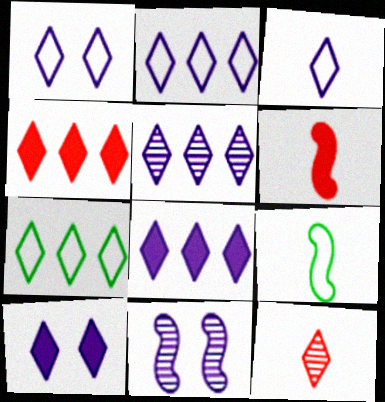[[1, 2, 3], 
[2, 5, 8], 
[3, 5, 10], 
[4, 5, 7], 
[7, 10, 12]]